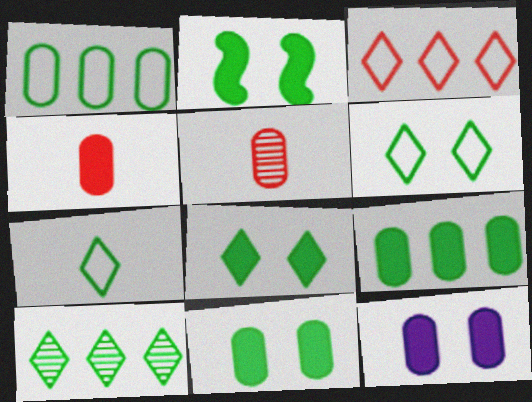[[1, 5, 12], 
[2, 8, 11], 
[4, 9, 12], 
[7, 8, 10]]